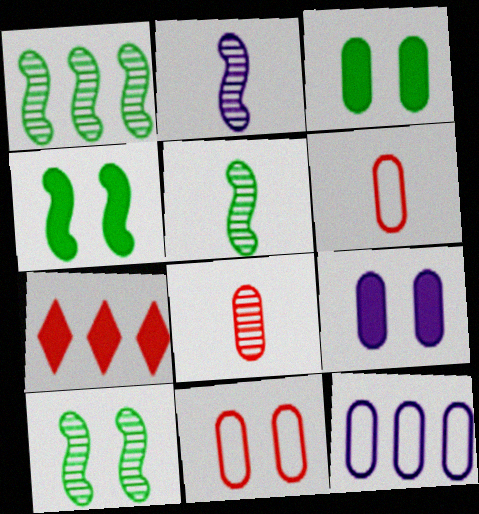[[1, 5, 10], 
[1, 7, 12], 
[3, 8, 12]]